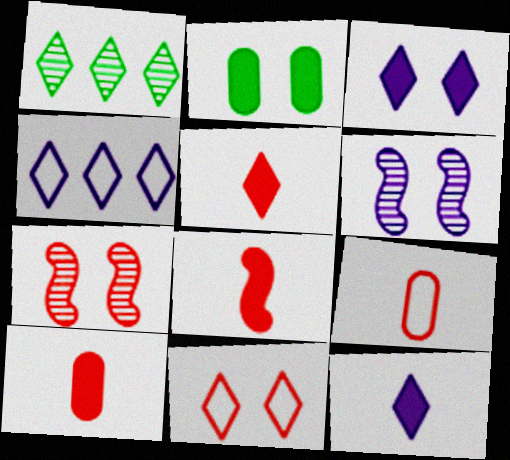[[1, 11, 12], 
[2, 6, 11], 
[5, 8, 10]]